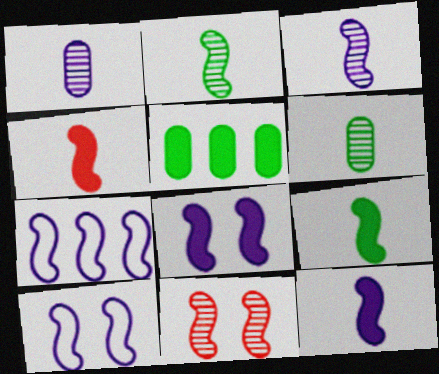[[3, 7, 8], 
[4, 9, 12], 
[7, 9, 11]]